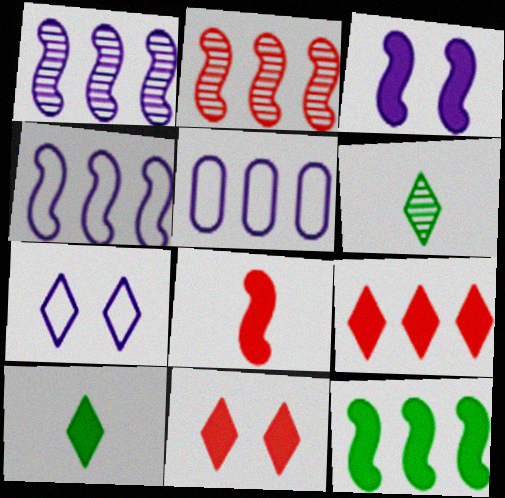[[2, 4, 12], 
[3, 8, 12], 
[6, 7, 9]]